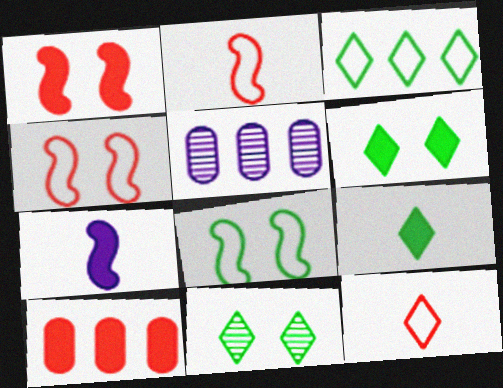[[2, 5, 6], 
[3, 9, 11], 
[4, 5, 9], 
[6, 7, 10]]